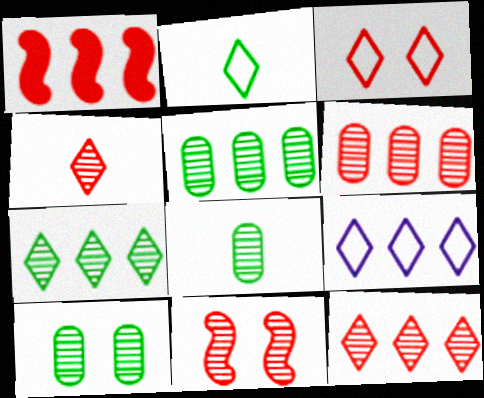[[1, 5, 9], 
[2, 3, 9], 
[4, 6, 11], 
[5, 8, 10]]